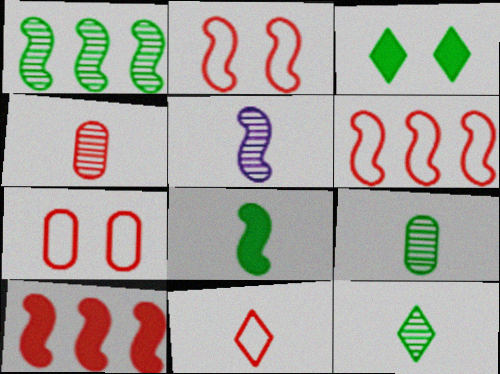[[4, 5, 12], 
[6, 7, 11]]